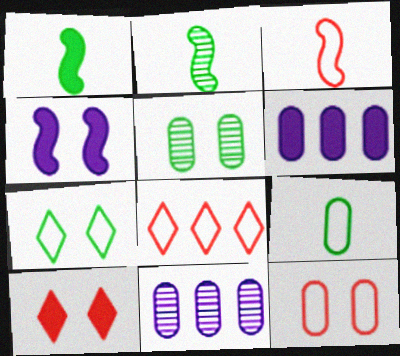[[1, 6, 10], 
[3, 8, 12]]